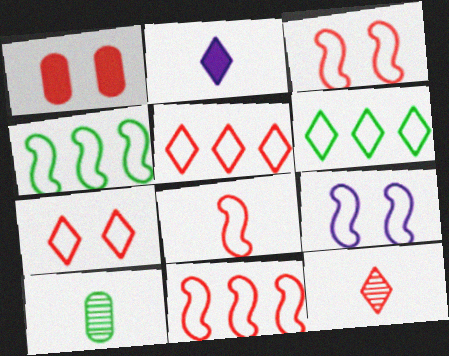[[1, 11, 12], 
[2, 8, 10], 
[3, 8, 11], 
[4, 8, 9]]